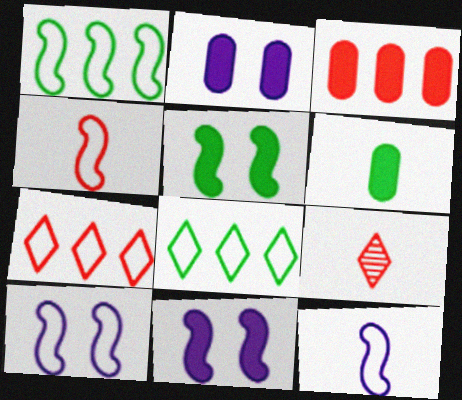[[1, 2, 9], 
[1, 4, 10], 
[2, 3, 6], 
[6, 9, 12]]